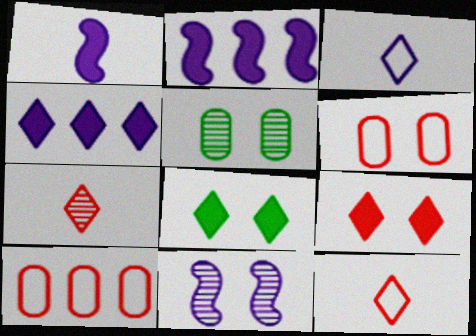[[2, 5, 12], 
[6, 8, 11]]